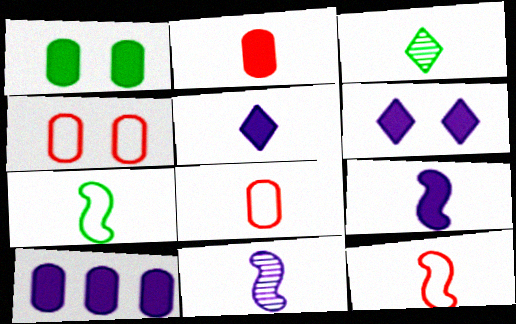[[1, 2, 10], 
[3, 8, 9], 
[6, 9, 10]]